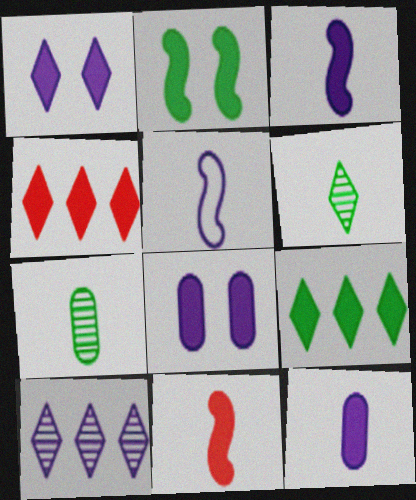[[2, 4, 12], 
[5, 8, 10], 
[8, 9, 11]]